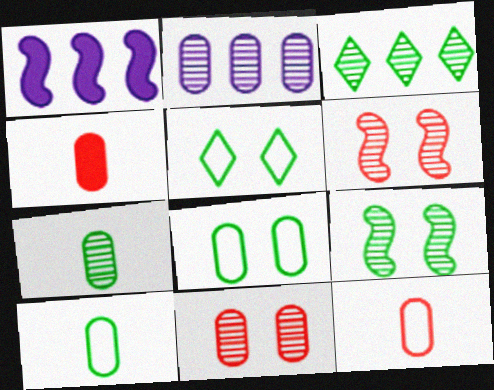[[2, 4, 8], 
[2, 7, 11], 
[3, 7, 9]]